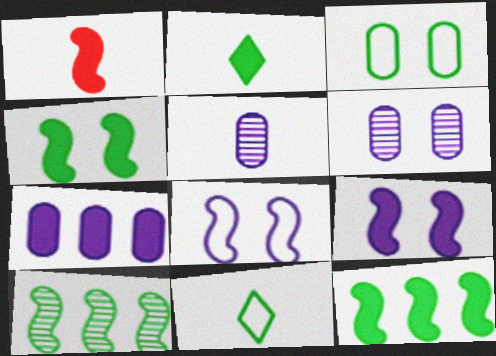[[1, 5, 11], 
[1, 8, 10], 
[1, 9, 12], 
[2, 3, 10]]